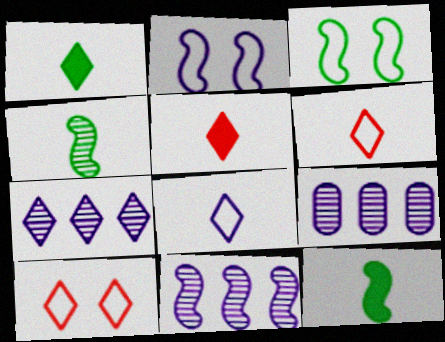[[1, 7, 10], 
[3, 5, 9], 
[7, 9, 11], 
[9, 10, 12]]